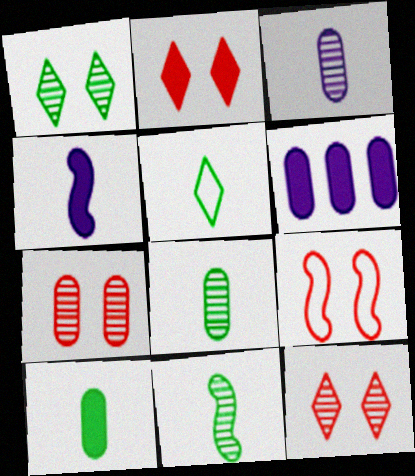[[2, 7, 9], 
[5, 10, 11]]